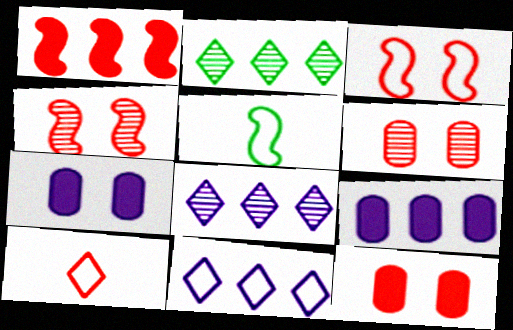[[1, 6, 10], 
[5, 8, 12]]